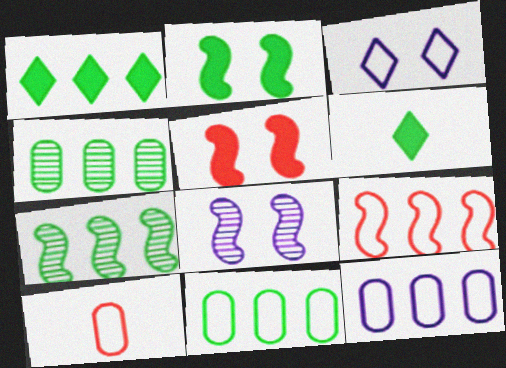[[1, 7, 11], 
[1, 8, 10]]